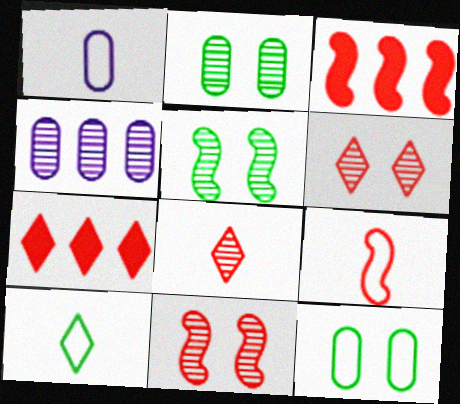[[1, 5, 7], 
[1, 9, 10], 
[3, 9, 11], 
[4, 5, 8]]